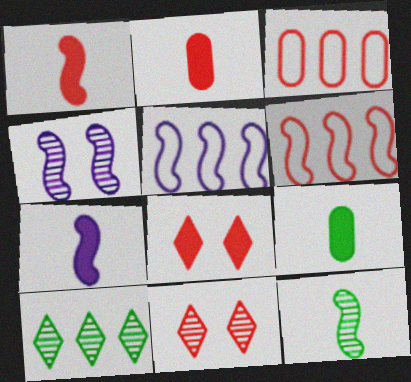[[1, 3, 11], 
[2, 6, 11], 
[4, 5, 7], 
[5, 9, 11]]